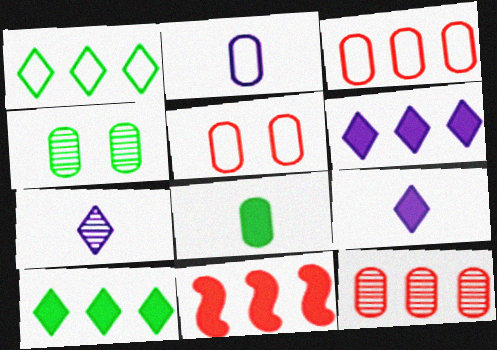[]